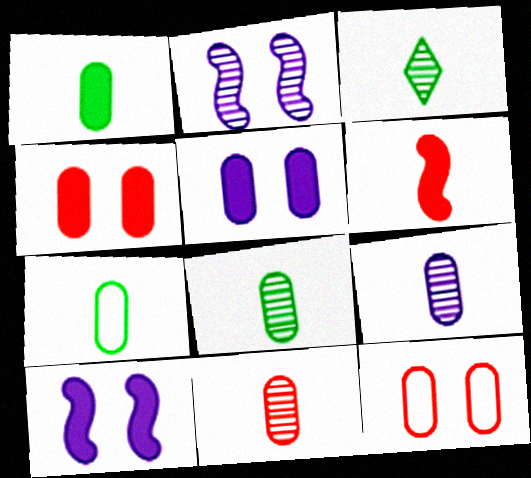[[1, 7, 8], 
[8, 9, 11]]